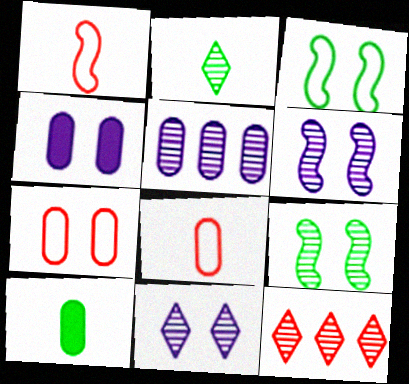[[2, 11, 12], 
[5, 7, 10]]